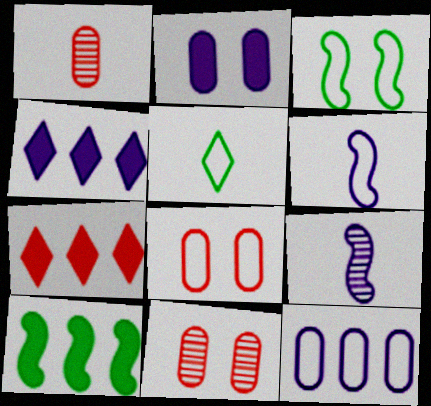[[1, 3, 4]]